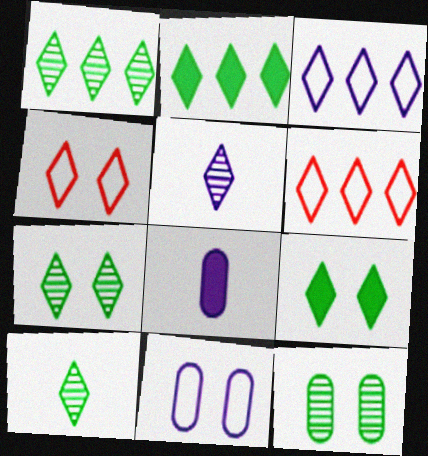[[1, 7, 10], 
[2, 4, 5], 
[5, 6, 9]]